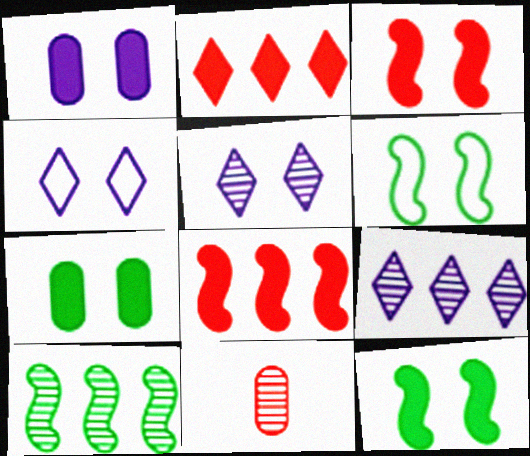[[5, 10, 11]]